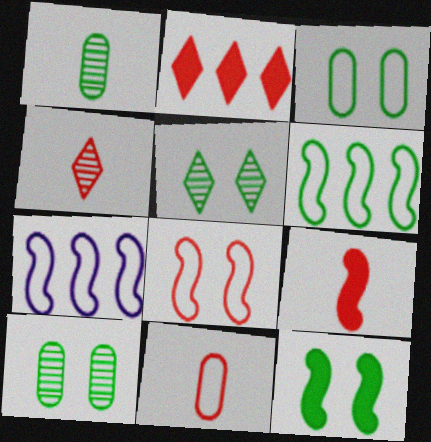[[3, 5, 12], 
[4, 9, 11]]